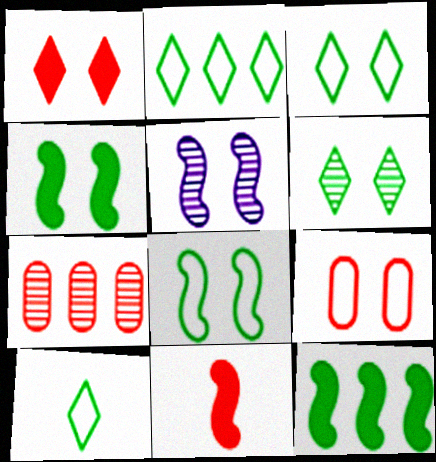[[2, 3, 10]]